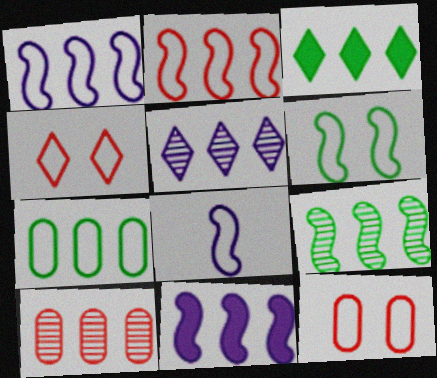[[1, 3, 10], 
[2, 6, 8], 
[2, 9, 11], 
[3, 7, 9], 
[4, 7, 8], 
[5, 9, 10]]